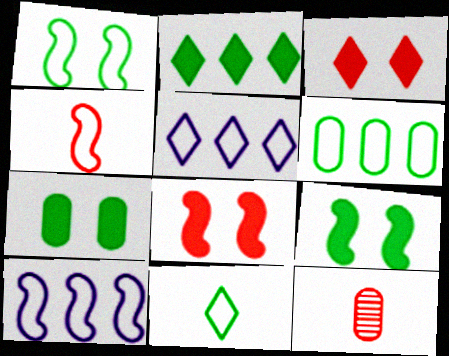[[1, 4, 10], 
[1, 6, 11], 
[5, 9, 12]]